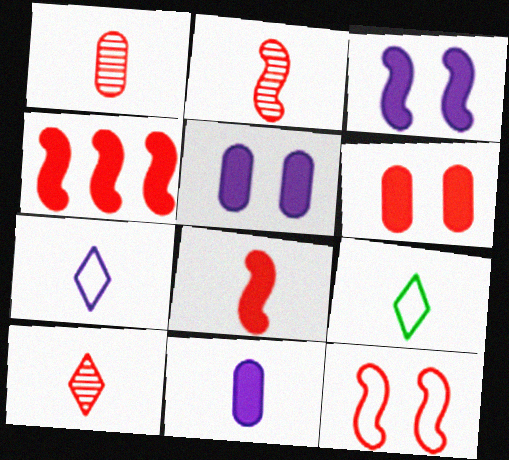[[1, 2, 10], 
[2, 4, 12], 
[2, 9, 11]]